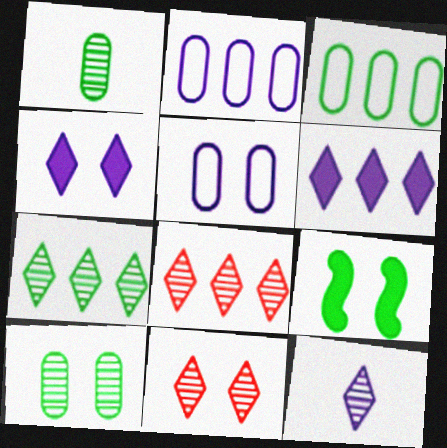[[5, 9, 11], 
[7, 11, 12]]